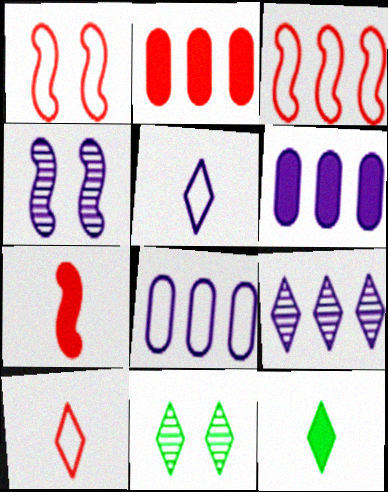[[4, 5, 6], 
[7, 8, 11]]